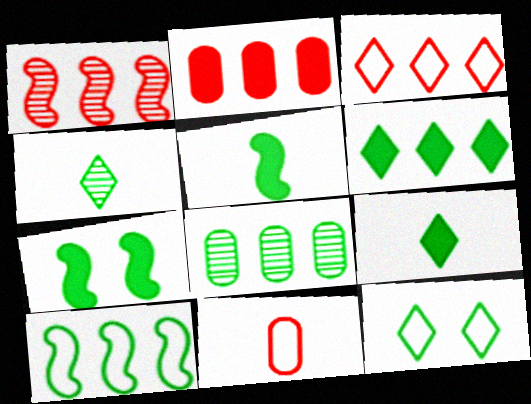[[1, 2, 3], 
[4, 6, 12], 
[5, 8, 12], 
[6, 8, 10]]